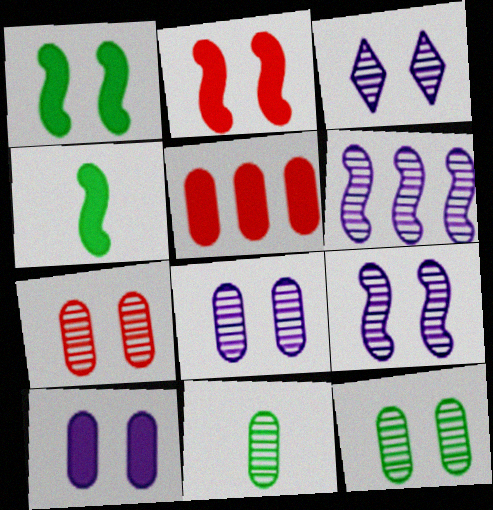[[3, 8, 9], 
[7, 8, 12]]